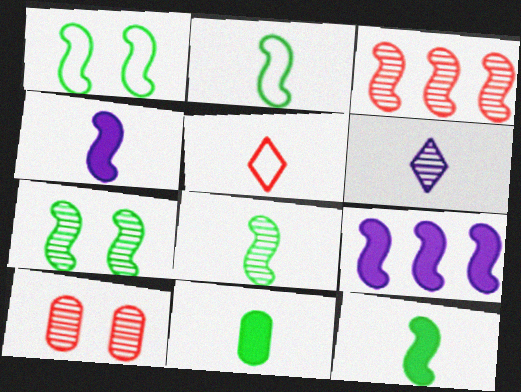[[1, 3, 4], 
[2, 8, 12]]